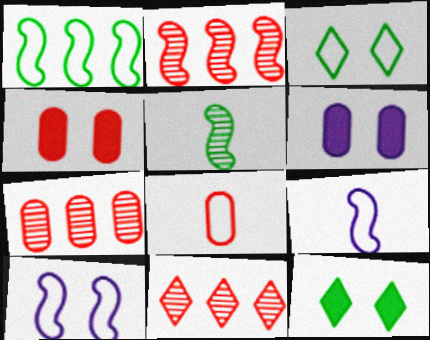[[2, 7, 11], 
[4, 7, 8], 
[7, 9, 12]]